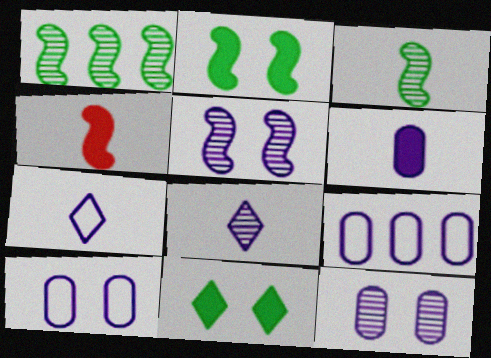[[6, 9, 12]]